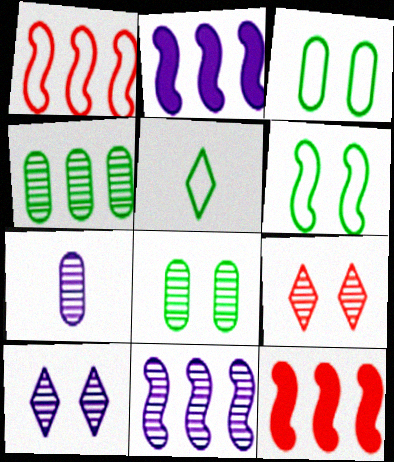[[7, 10, 11]]